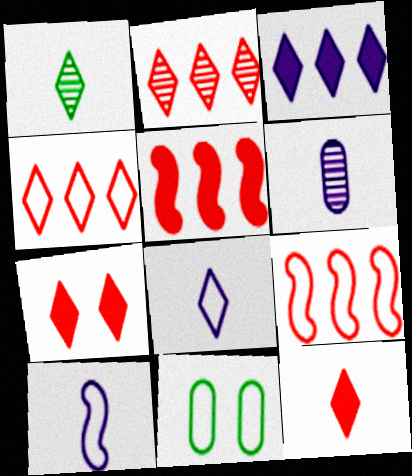[[1, 8, 12], 
[4, 10, 11], 
[8, 9, 11]]